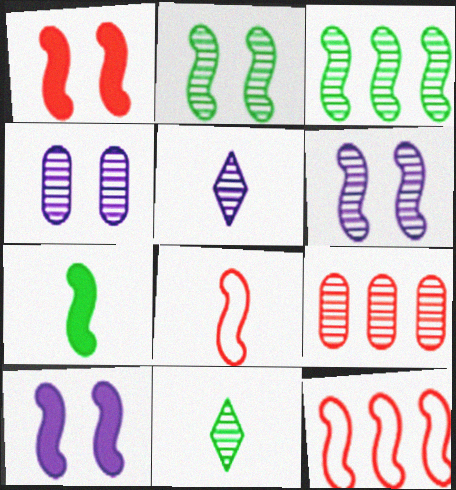[[2, 5, 9], 
[3, 8, 10], 
[6, 7, 12], 
[6, 9, 11]]